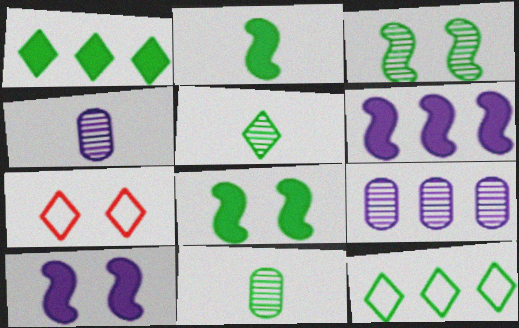[[2, 7, 9], 
[6, 7, 11], 
[8, 11, 12]]